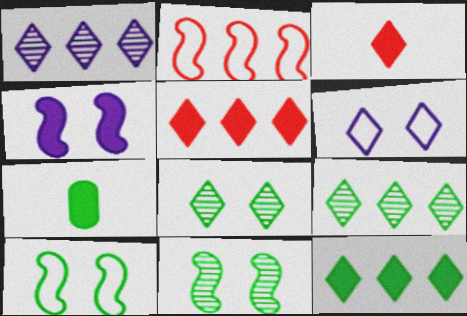[[3, 6, 9], 
[4, 5, 7], 
[7, 9, 10]]